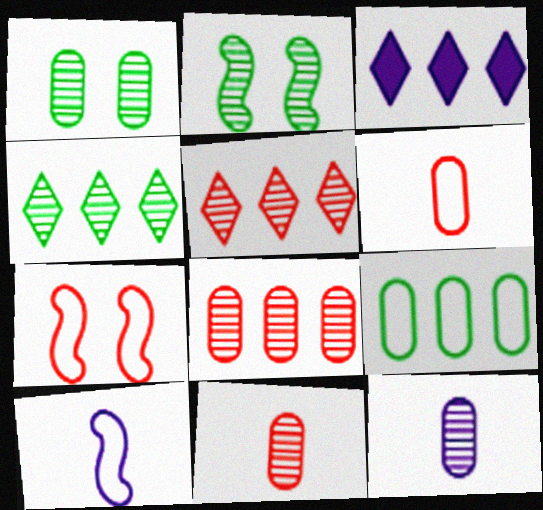[[1, 8, 12], 
[2, 3, 6], 
[2, 5, 12]]